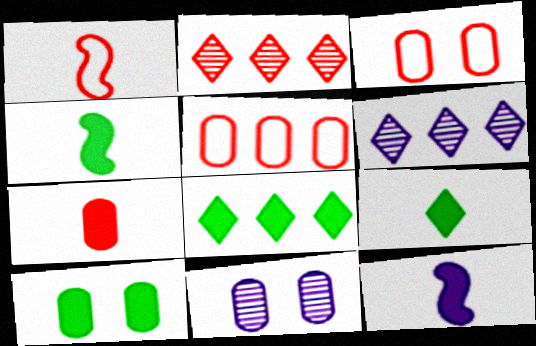[[1, 6, 10], 
[1, 8, 11], 
[3, 4, 6], 
[3, 10, 11], 
[4, 8, 10], 
[7, 9, 12]]